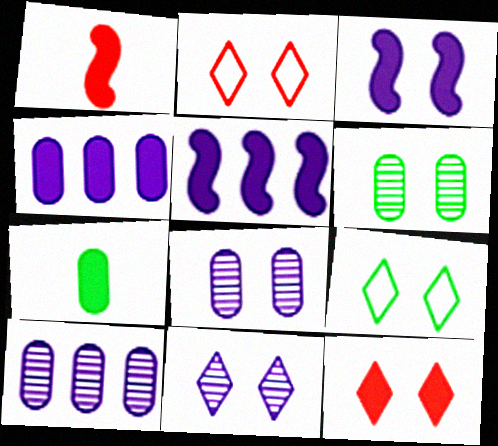[[1, 9, 10], 
[2, 3, 6], 
[5, 7, 12], 
[9, 11, 12]]